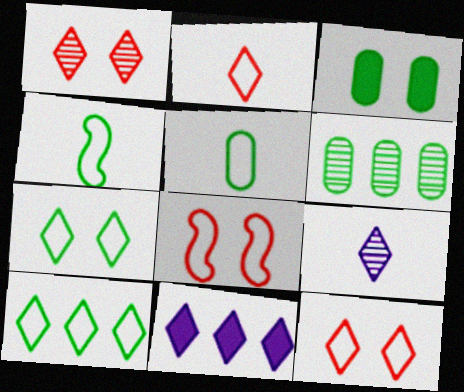[[3, 5, 6]]